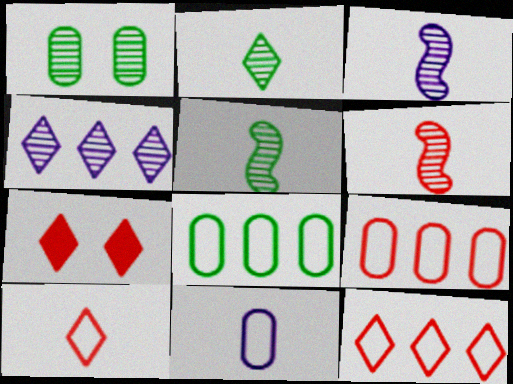[[1, 4, 6], 
[3, 5, 6], 
[3, 7, 8], 
[6, 7, 9]]